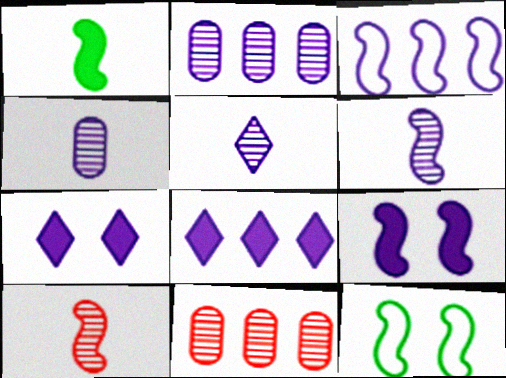[[2, 3, 8], 
[3, 4, 7], 
[3, 6, 9], 
[4, 5, 6]]